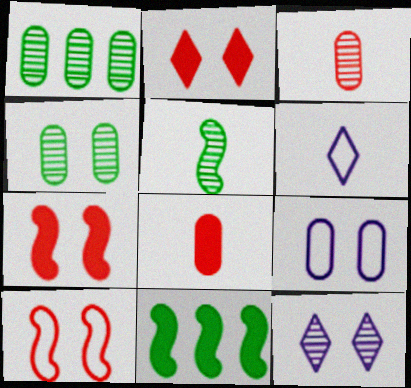[[1, 6, 7], 
[1, 8, 9], 
[5, 6, 8]]